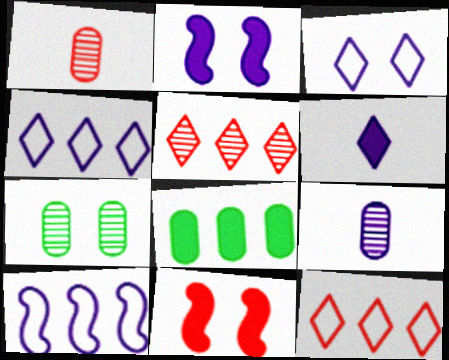[[1, 11, 12], 
[2, 4, 9], 
[3, 7, 11], 
[5, 8, 10], 
[6, 8, 11]]